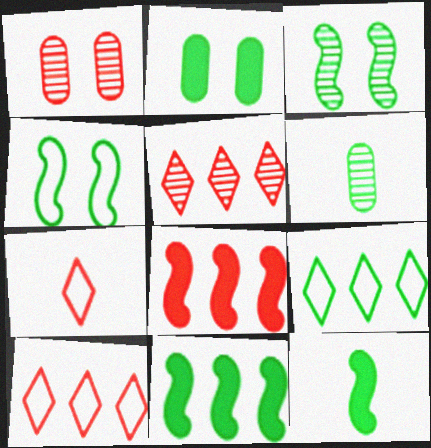[[1, 7, 8]]